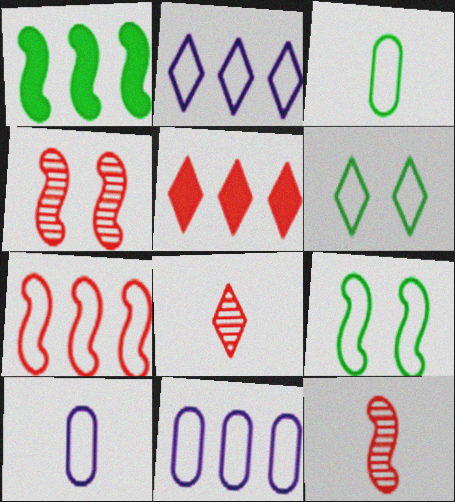[[6, 7, 10]]